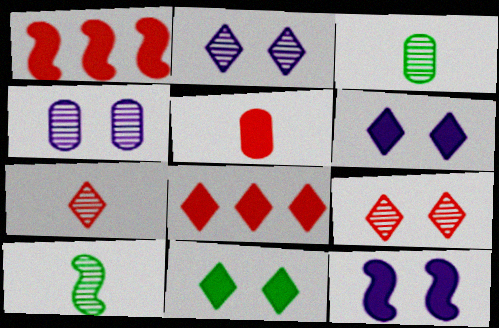[]